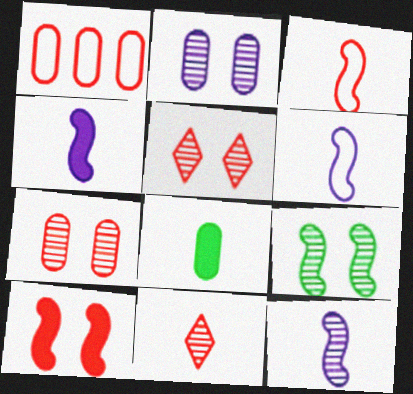[[1, 2, 8], 
[1, 10, 11], 
[2, 5, 9], 
[4, 6, 12], 
[6, 8, 11]]